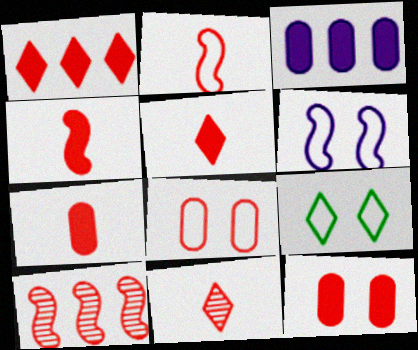[[1, 4, 12], 
[2, 7, 11], 
[4, 5, 7], 
[5, 8, 10], 
[6, 8, 9]]